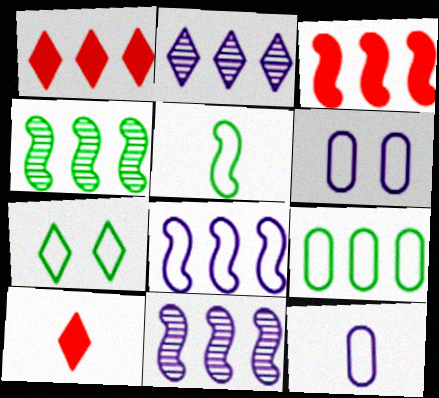[[1, 9, 11], 
[2, 3, 9], 
[2, 7, 10], 
[3, 4, 8], 
[4, 6, 10], 
[5, 7, 9]]